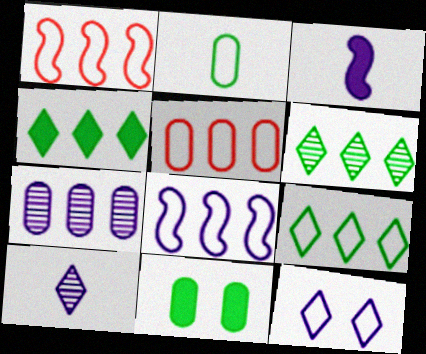[[1, 2, 12], 
[1, 4, 7], 
[1, 10, 11], 
[3, 7, 12], 
[4, 6, 9], 
[5, 8, 9]]